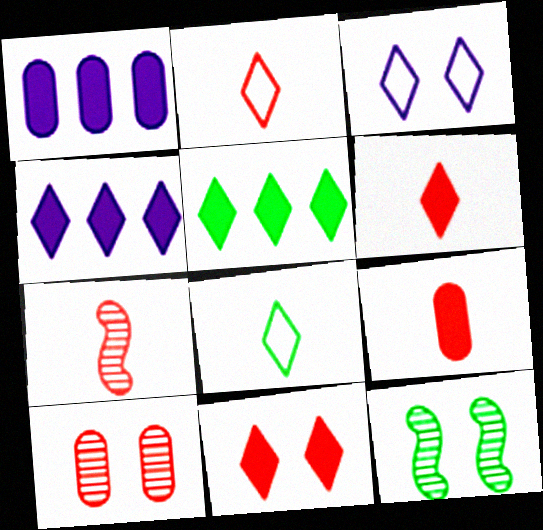[[1, 2, 12], 
[2, 7, 9]]